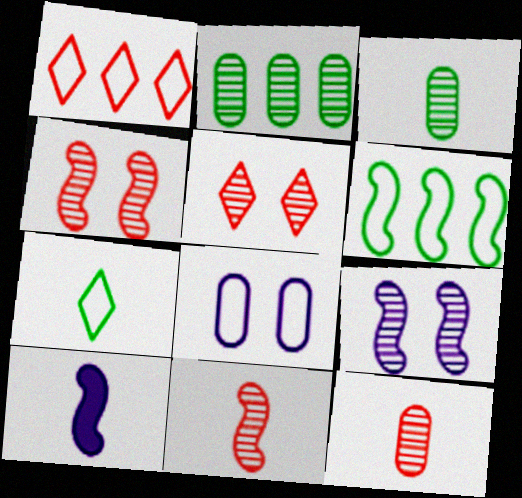[[4, 6, 10], 
[7, 10, 12]]